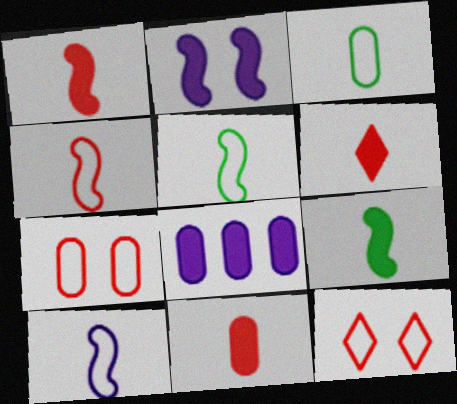[[1, 6, 11], 
[4, 5, 10]]